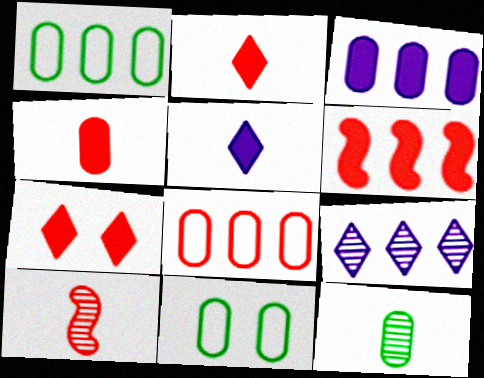[[1, 6, 9], 
[4, 6, 7], 
[7, 8, 10]]